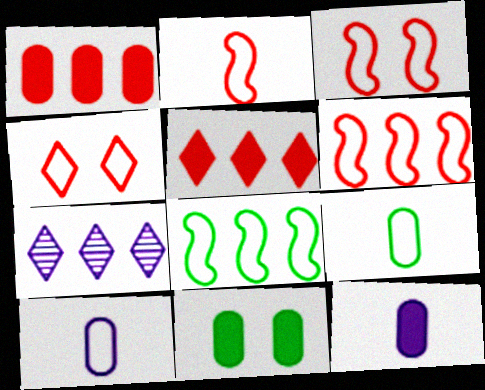[[1, 7, 8], 
[1, 11, 12], 
[2, 3, 6], 
[2, 7, 11], 
[4, 8, 10]]